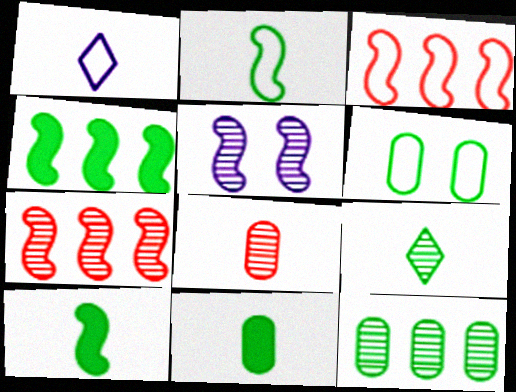[[1, 3, 6], 
[1, 8, 10], 
[2, 9, 11], 
[3, 5, 10], 
[4, 6, 9], 
[6, 11, 12]]